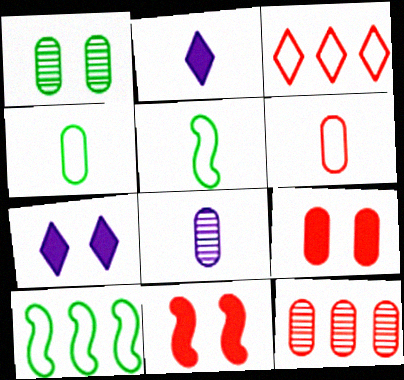[[1, 8, 12], 
[5, 7, 12], 
[6, 9, 12]]